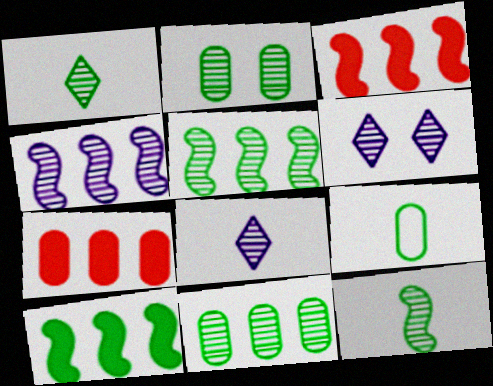[[1, 2, 5], 
[3, 6, 9]]